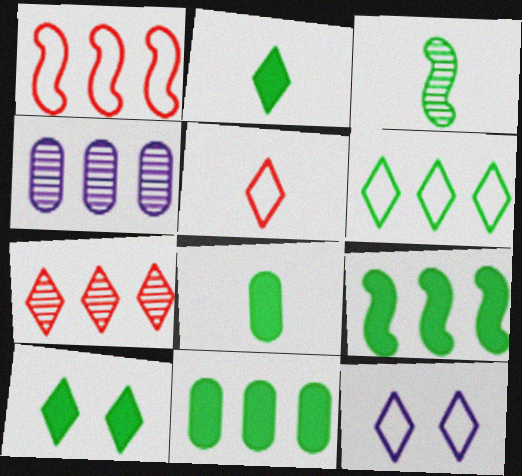[[2, 7, 12], 
[5, 6, 12], 
[8, 9, 10]]